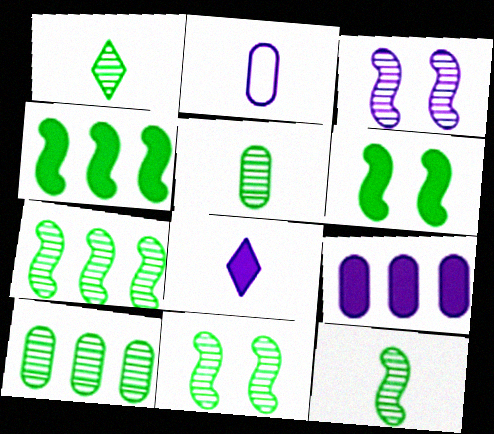[[1, 5, 12], 
[1, 10, 11], 
[7, 11, 12]]